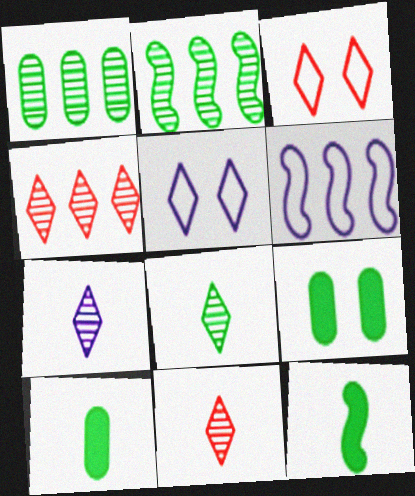[[6, 9, 11], 
[7, 8, 11]]